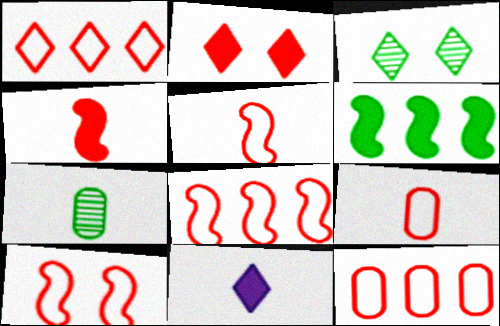[[1, 3, 11], 
[1, 8, 12], 
[1, 9, 10], 
[5, 7, 11], 
[5, 8, 10]]